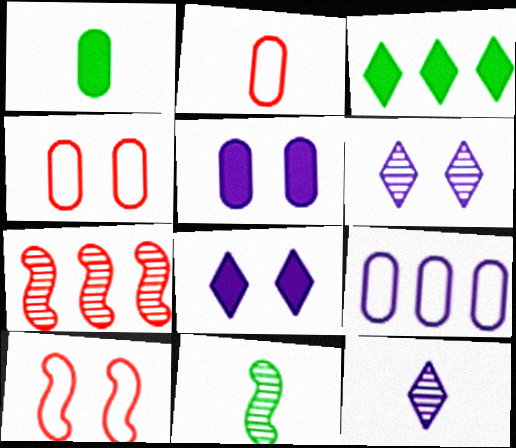[[3, 7, 9]]